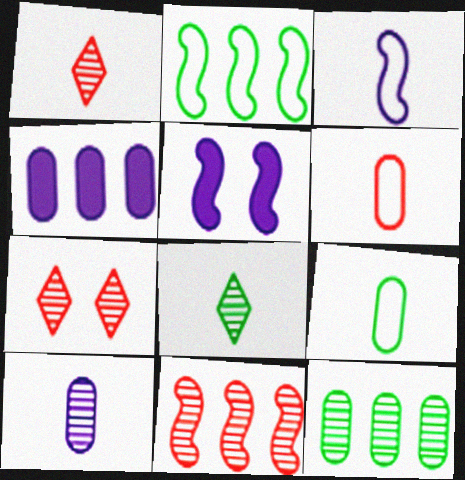[]